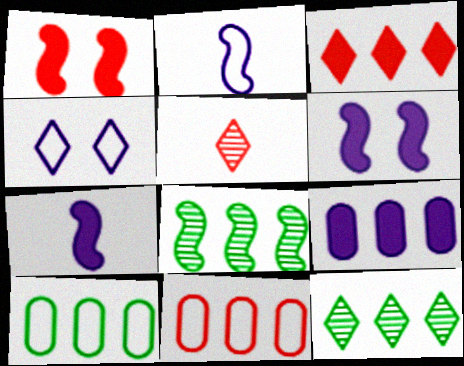[[1, 2, 8], 
[1, 5, 11], 
[5, 6, 10]]